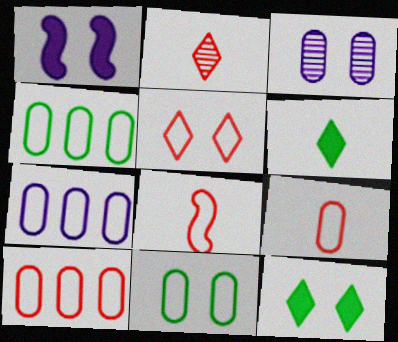[[1, 2, 4], 
[4, 7, 10], 
[5, 8, 10], 
[7, 9, 11]]